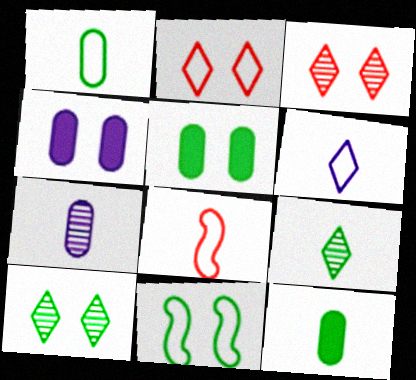[[1, 6, 8], 
[3, 4, 11], 
[5, 10, 11]]